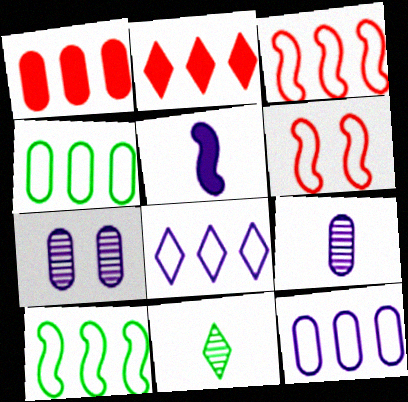[[3, 4, 8], 
[5, 7, 8]]